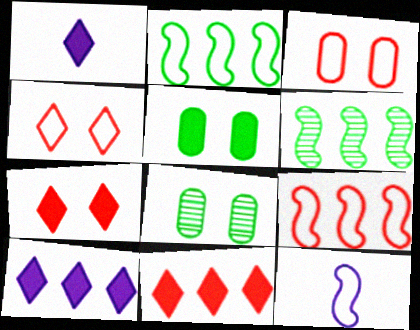[[1, 3, 6], 
[1, 8, 9], 
[8, 11, 12]]